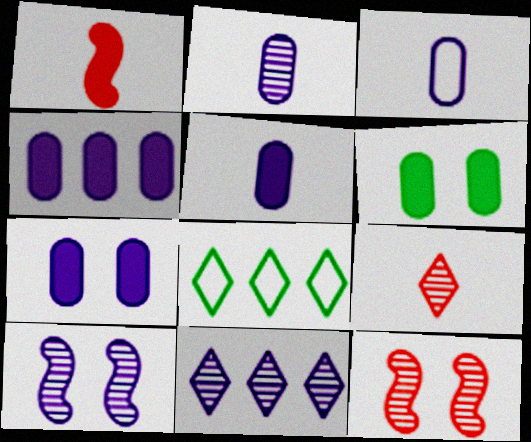[[2, 3, 5], 
[2, 10, 11], 
[4, 5, 7], 
[5, 8, 12]]